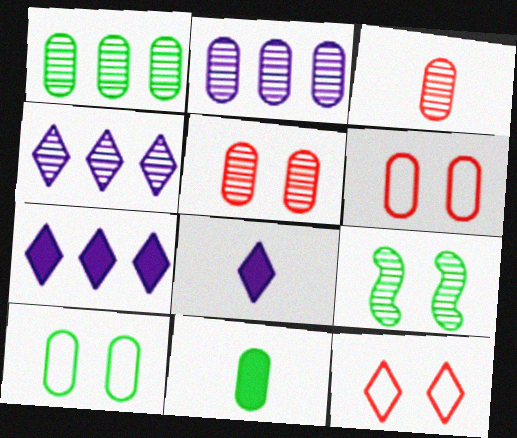[[1, 10, 11], 
[2, 6, 11], 
[3, 4, 9]]